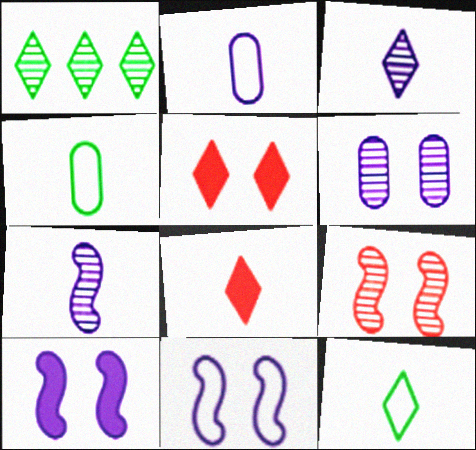[[3, 8, 12], 
[4, 7, 8]]